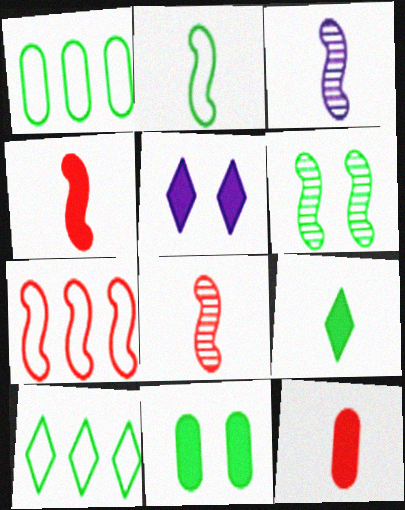[[1, 5, 8], 
[1, 6, 9], 
[2, 3, 4]]